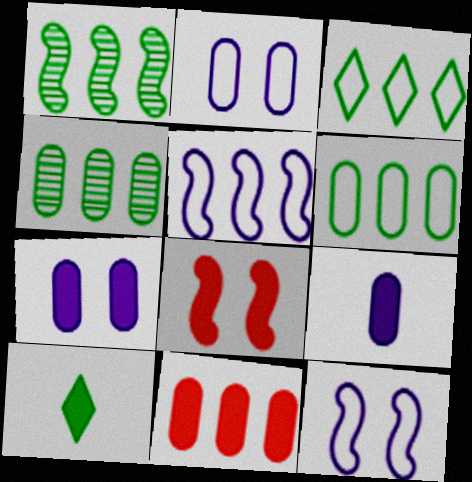[]